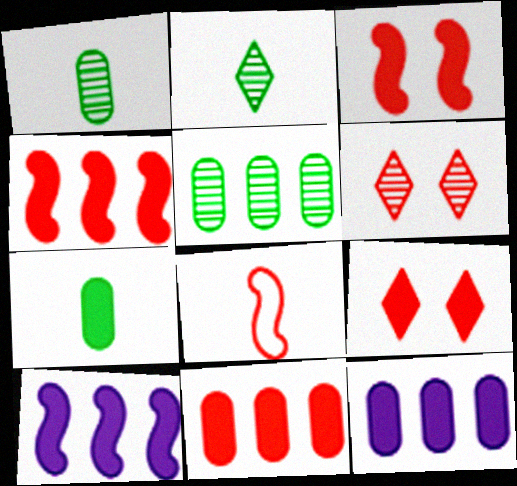[[6, 8, 11], 
[7, 9, 10]]